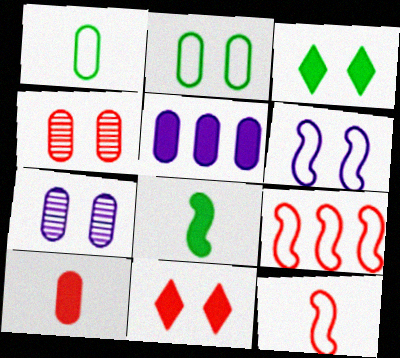[[1, 4, 5], 
[3, 4, 6], 
[5, 8, 11]]